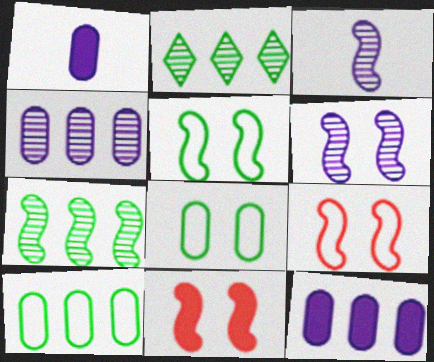[[1, 2, 9], 
[5, 6, 11]]